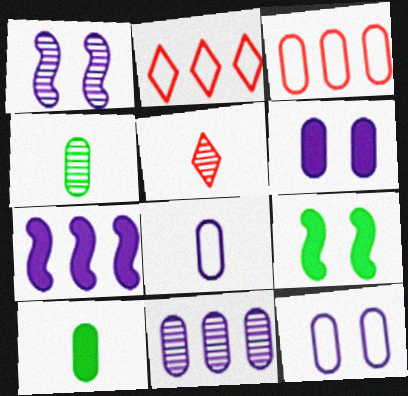[[1, 2, 10], 
[3, 4, 6], 
[6, 8, 11]]